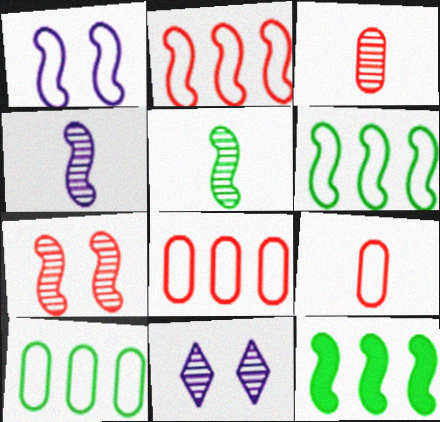[[9, 11, 12]]